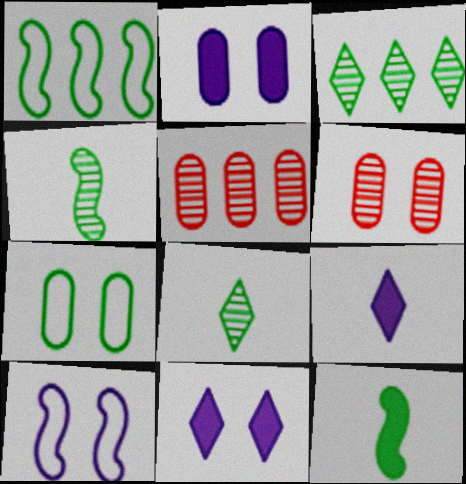[[1, 6, 9], 
[2, 6, 7], 
[3, 7, 12]]